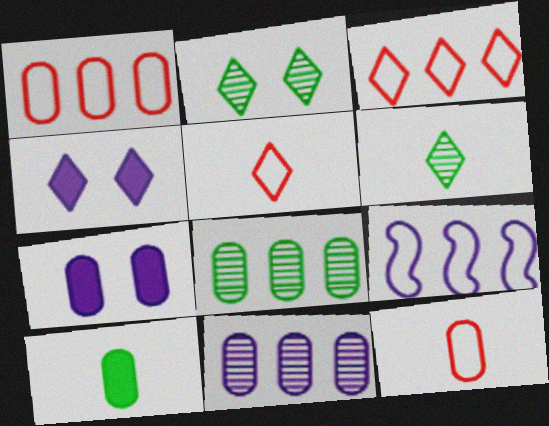[[3, 4, 6], 
[7, 8, 12]]